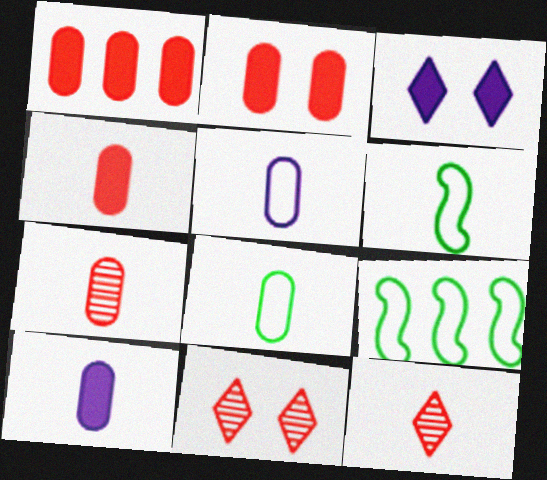[[1, 2, 4], 
[3, 7, 9], 
[6, 10, 12], 
[7, 8, 10], 
[9, 10, 11]]